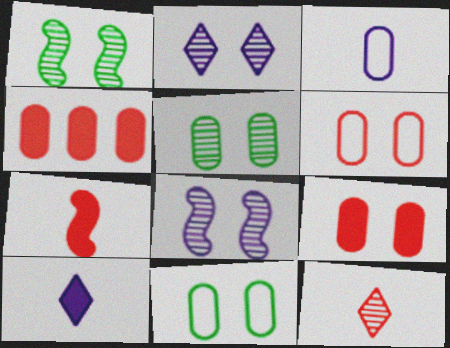[[3, 4, 5]]